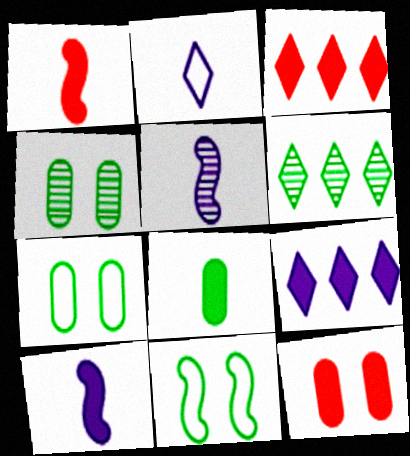[[1, 3, 12], 
[3, 5, 7], 
[6, 8, 11]]